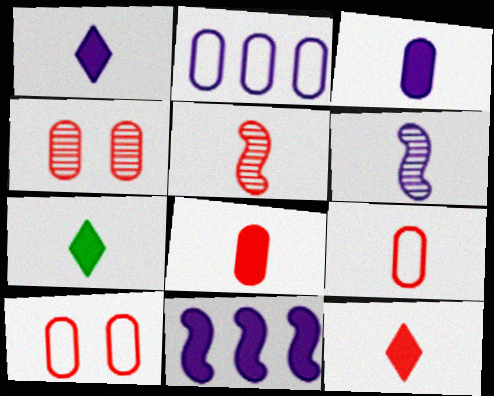[[1, 7, 12], 
[5, 9, 12], 
[6, 7, 9]]